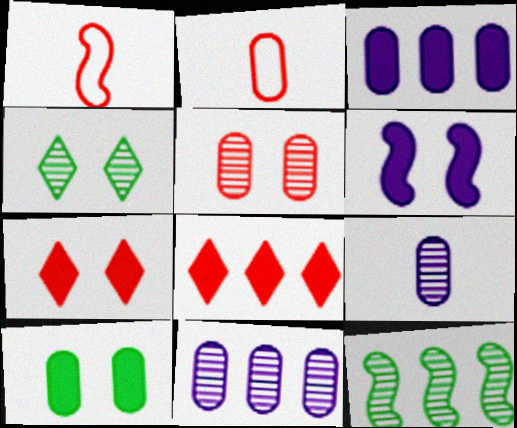[[1, 3, 4], 
[1, 5, 8], 
[1, 6, 12], 
[2, 10, 11], 
[6, 7, 10]]